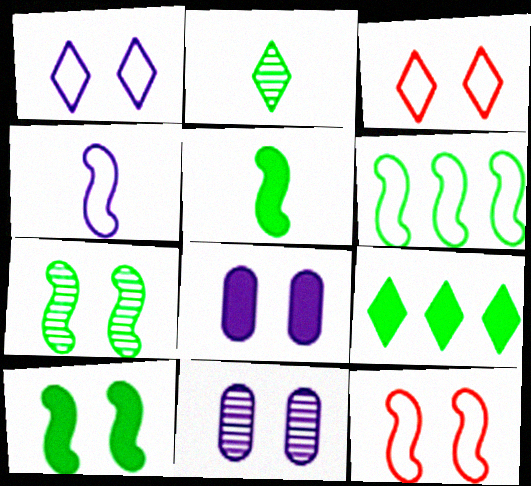[[3, 7, 8], 
[3, 10, 11], 
[4, 6, 12], 
[5, 6, 7]]